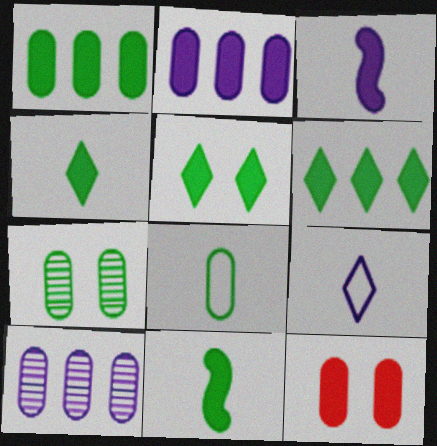[[1, 5, 11], 
[1, 7, 8], 
[3, 6, 12], 
[4, 5, 6], 
[8, 10, 12]]